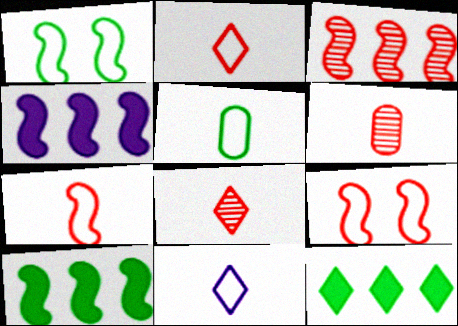[[5, 7, 11]]